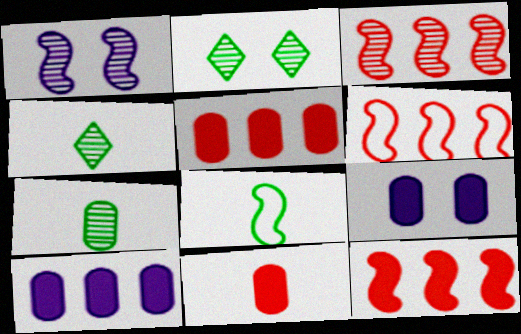[[1, 8, 12], 
[3, 6, 12], 
[4, 6, 9]]